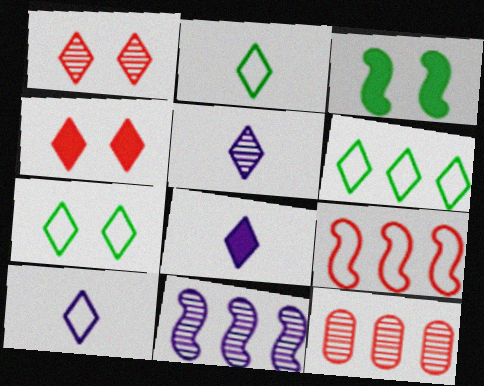[[1, 6, 8], 
[2, 6, 7], 
[3, 10, 12], 
[4, 5, 6], 
[5, 8, 10]]